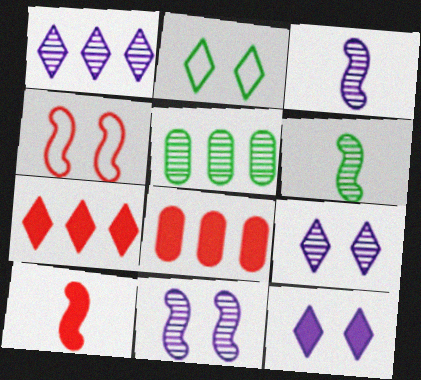[[2, 3, 8]]